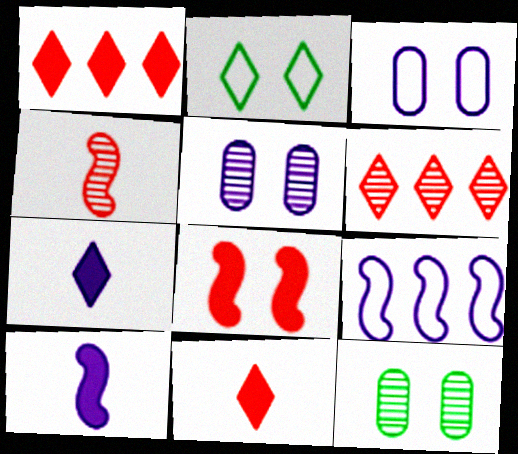[[2, 5, 8], 
[2, 6, 7], 
[5, 7, 9], 
[9, 11, 12]]